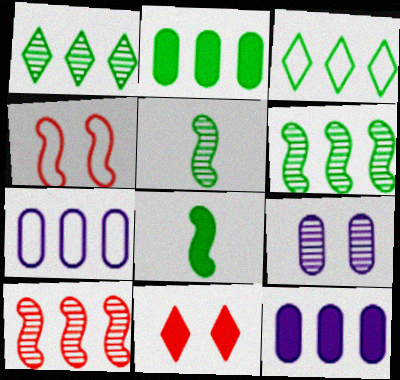[[2, 3, 6], 
[3, 10, 12], 
[5, 7, 11], 
[8, 11, 12]]